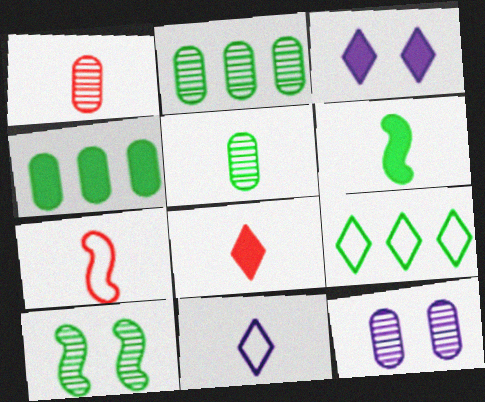[[1, 2, 12], 
[1, 6, 11], 
[1, 7, 8], 
[2, 3, 7]]